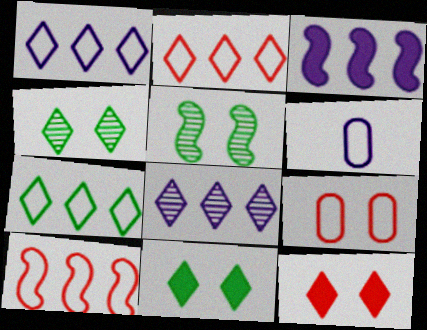[[1, 2, 7]]